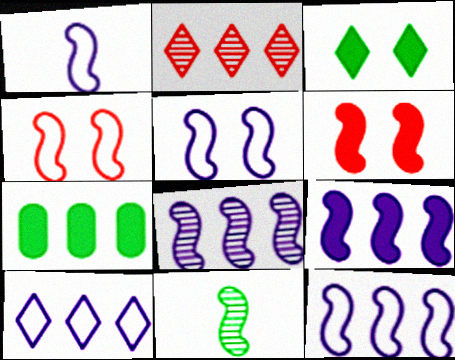[[1, 5, 12], 
[2, 7, 12], 
[4, 9, 11], 
[6, 11, 12], 
[8, 9, 12]]